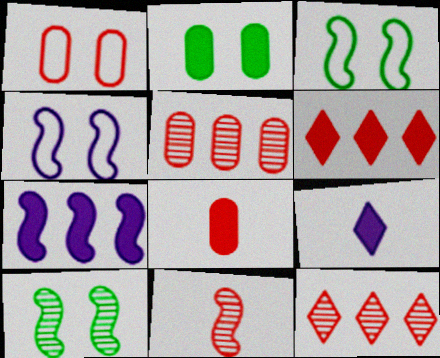[[1, 5, 8], 
[1, 6, 11], 
[3, 5, 9], 
[3, 7, 11]]